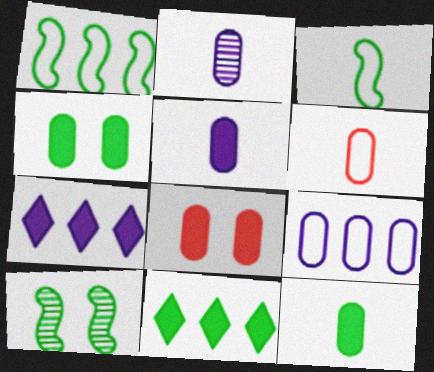[[2, 6, 12], 
[6, 7, 10]]